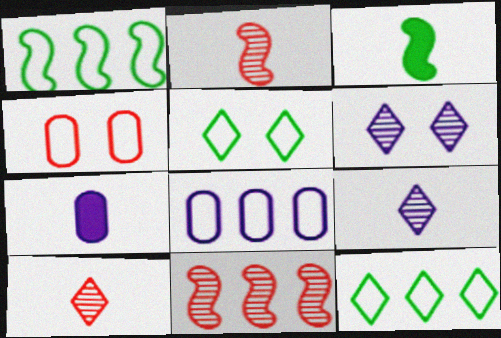[[5, 7, 11]]